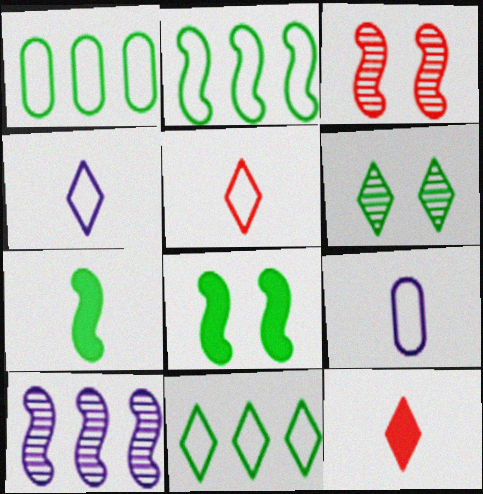[[1, 2, 11], 
[1, 6, 7]]